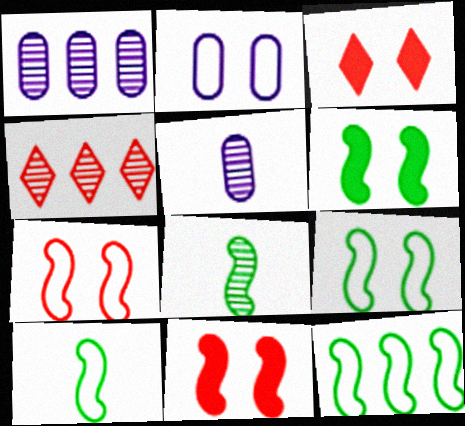[[1, 3, 10], 
[3, 5, 12], 
[6, 8, 12], 
[9, 10, 12]]